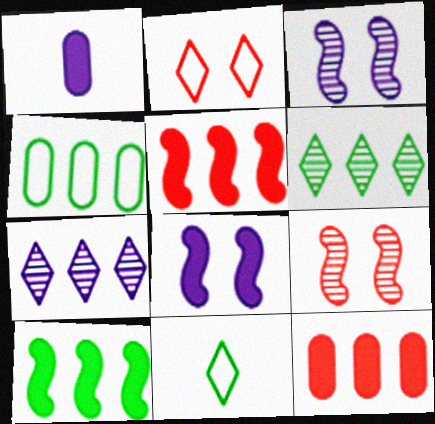[[3, 11, 12], 
[4, 5, 7], 
[4, 6, 10]]